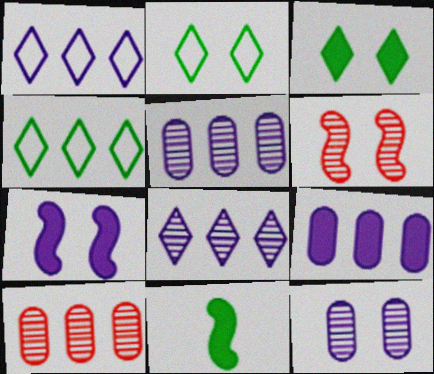[]